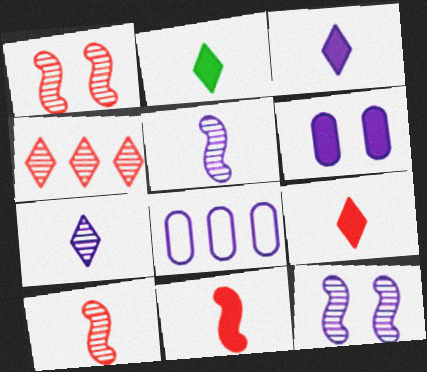[[1, 2, 8], 
[2, 3, 9], 
[3, 8, 12]]